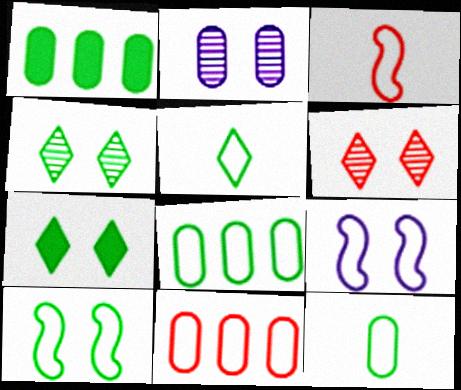[[5, 8, 10], 
[5, 9, 11]]